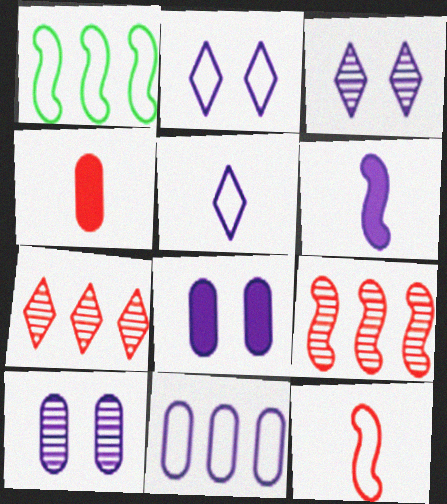[[1, 3, 4], 
[3, 6, 11]]